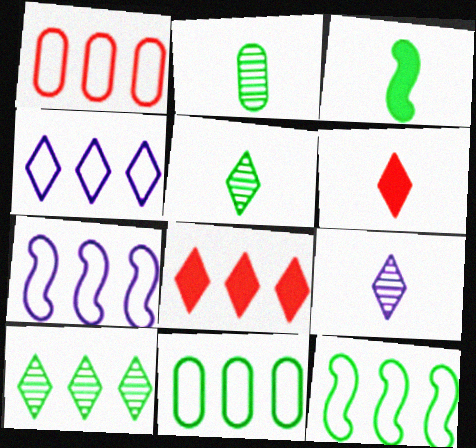[[1, 4, 12], 
[4, 8, 10]]